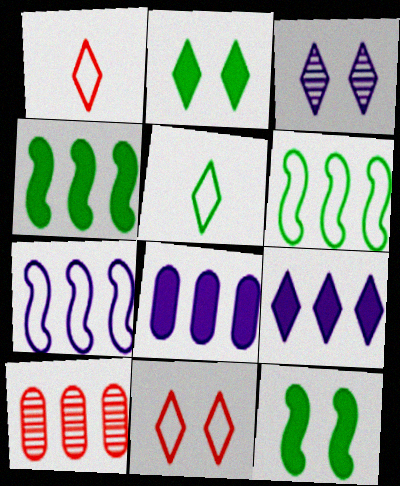[[2, 3, 11], 
[6, 9, 10]]